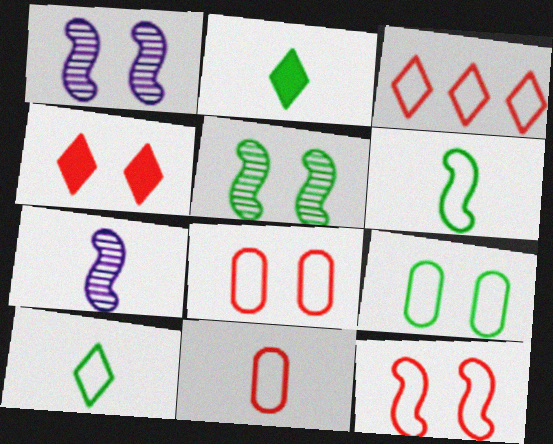[[1, 4, 9], 
[2, 7, 11], 
[3, 11, 12]]